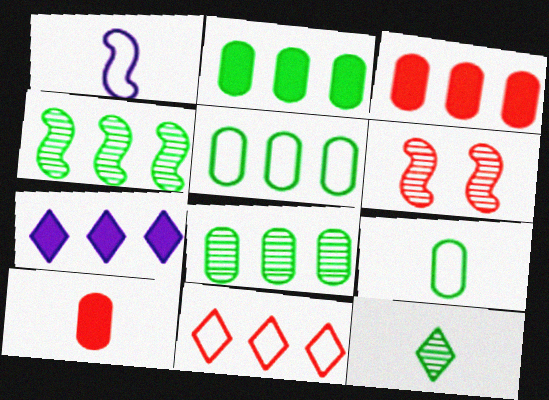[[1, 10, 12], 
[2, 5, 8], 
[6, 7, 9], 
[6, 10, 11]]